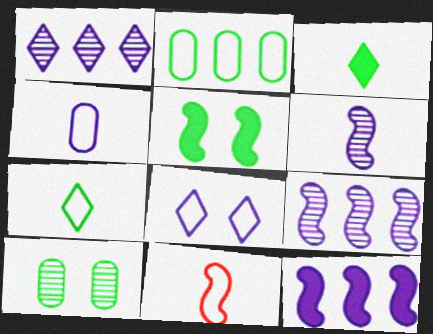[[2, 8, 11], 
[4, 7, 11], 
[5, 9, 11]]